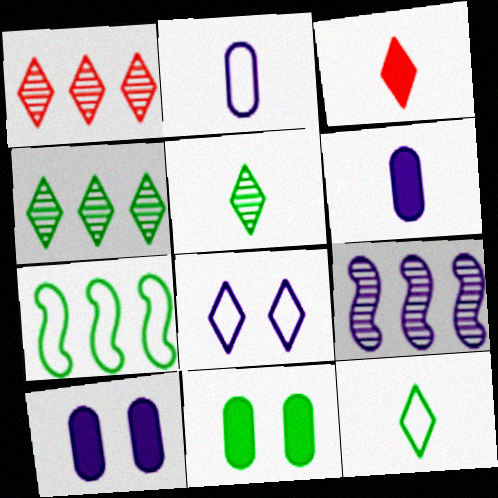[[3, 4, 8], 
[5, 7, 11], 
[6, 8, 9]]